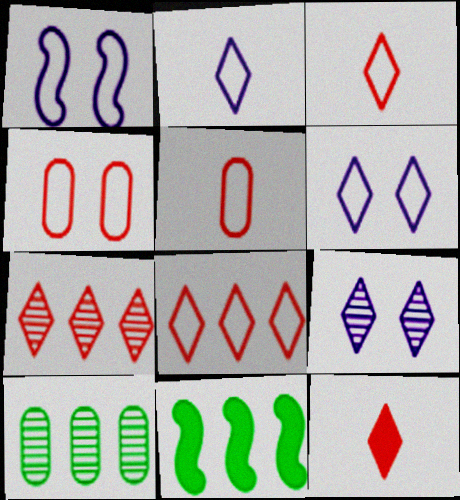[[1, 10, 12], 
[5, 9, 11]]